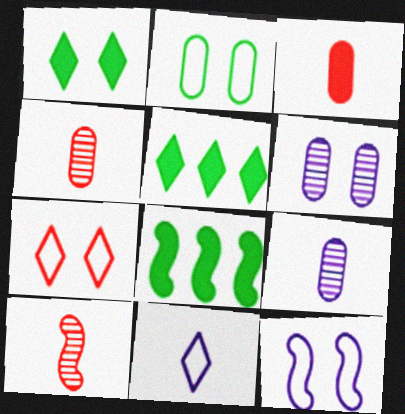[[2, 7, 12], 
[4, 5, 12], 
[7, 8, 9], 
[8, 10, 12]]